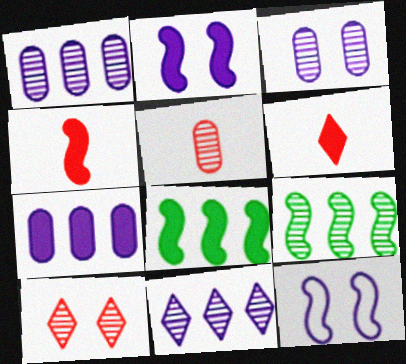[[2, 4, 8], 
[4, 9, 12]]